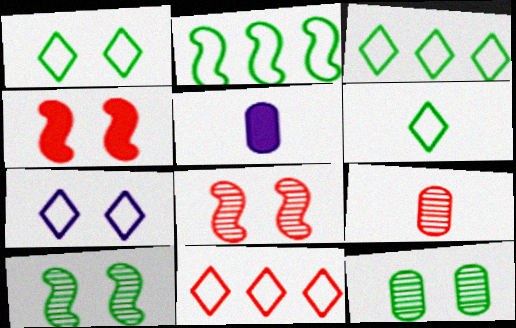[[1, 3, 6], 
[3, 5, 8], 
[4, 7, 12], 
[4, 9, 11], 
[5, 10, 11], 
[6, 7, 11]]